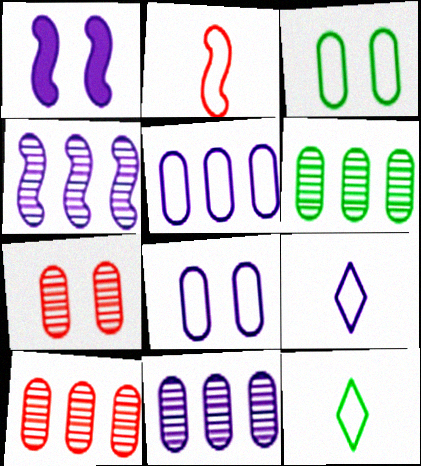[[1, 9, 11], 
[1, 10, 12], 
[6, 10, 11]]